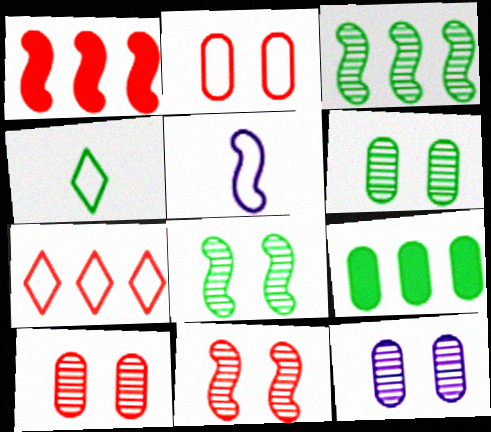[[1, 4, 12], 
[1, 5, 8], 
[4, 8, 9], 
[6, 10, 12]]